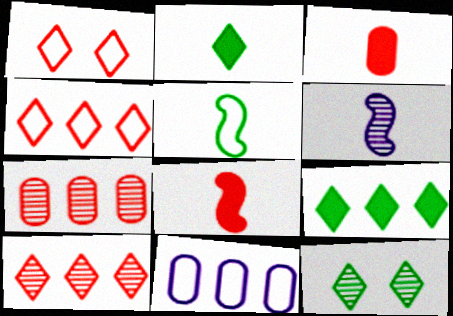[[1, 5, 11], 
[1, 7, 8], 
[5, 6, 8], 
[6, 7, 12], 
[8, 11, 12]]